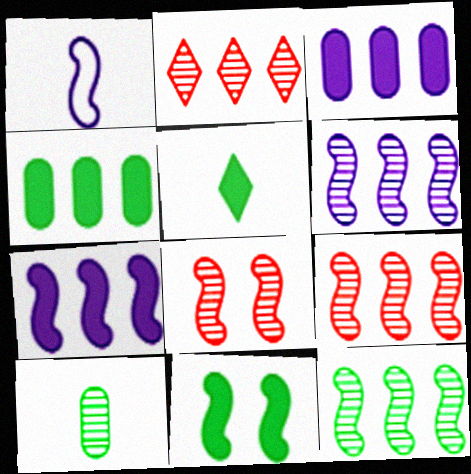[[1, 9, 11], 
[4, 5, 11], 
[6, 9, 12]]